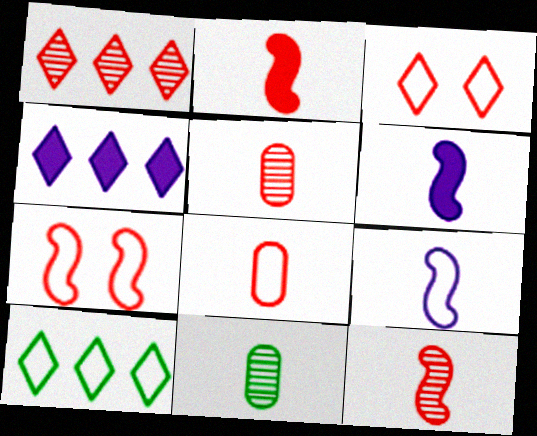[[1, 4, 10], 
[4, 7, 11]]